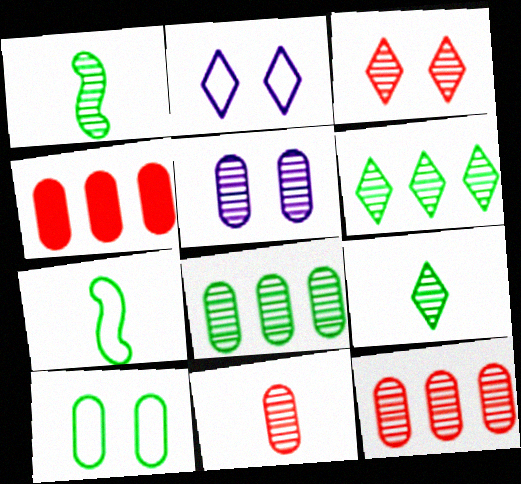[[1, 2, 4], 
[5, 8, 11]]